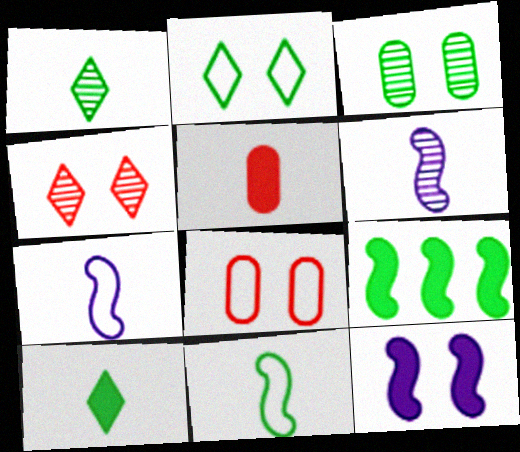[[1, 5, 7]]